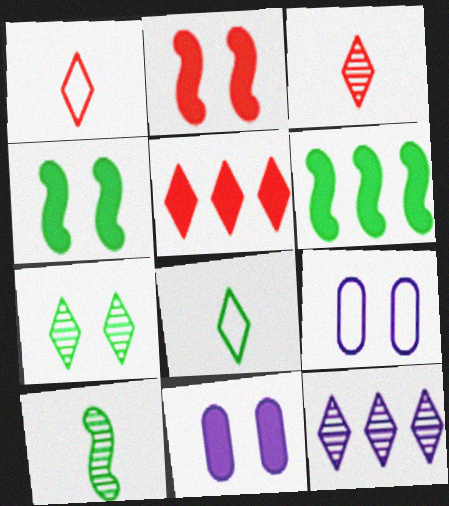[[2, 7, 9], 
[3, 6, 9], 
[3, 7, 12], 
[5, 9, 10]]